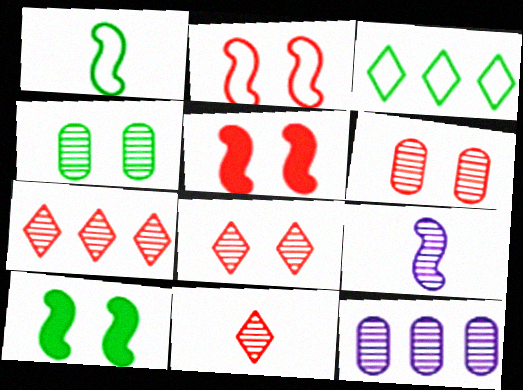[[4, 7, 9], 
[7, 8, 11]]